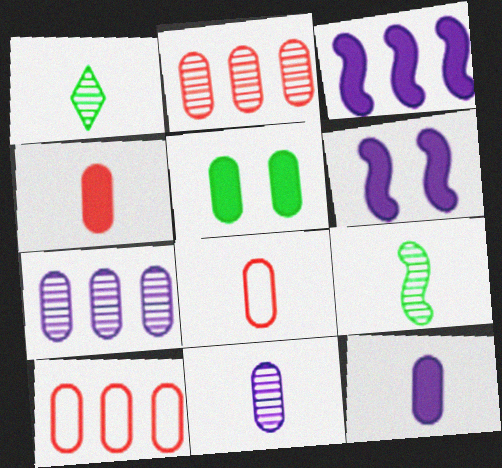[[1, 6, 10], 
[5, 7, 8], 
[5, 10, 11]]